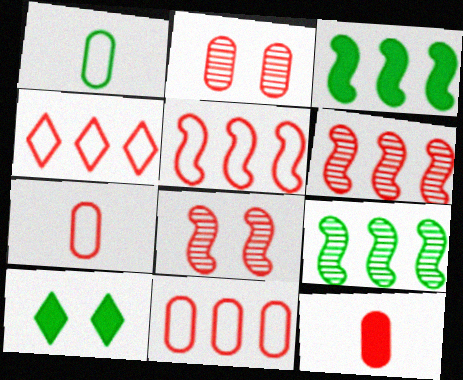[[1, 9, 10], 
[2, 11, 12], 
[4, 5, 11], 
[4, 8, 12]]